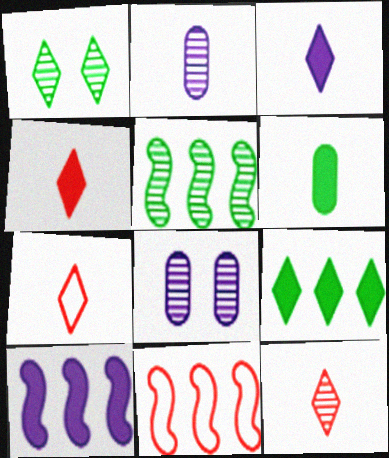[[4, 7, 12], 
[5, 8, 12], 
[5, 10, 11]]